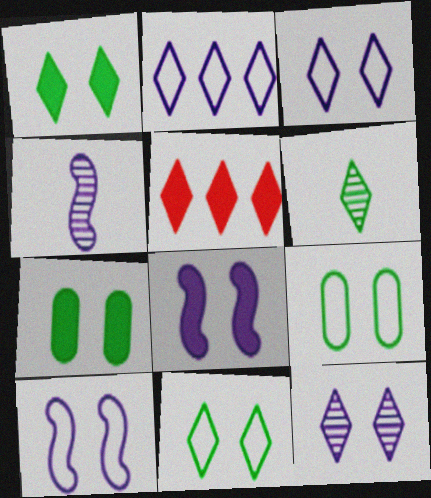[[3, 5, 6], 
[4, 5, 9]]